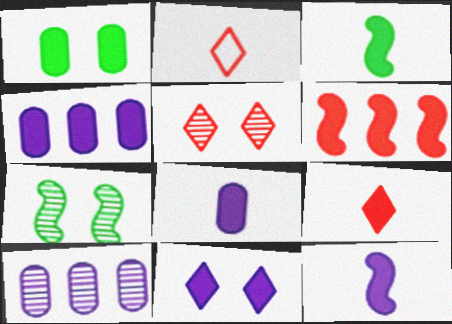[[2, 4, 7], 
[3, 8, 9], 
[4, 11, 12]]